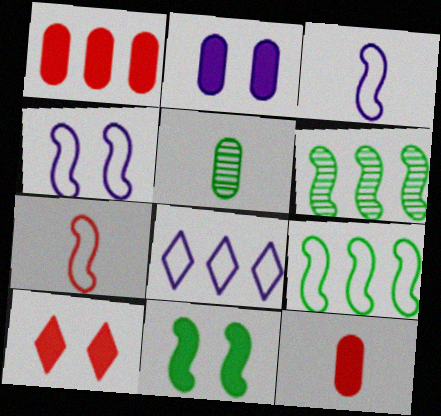[[1, 6, 8], 
[2, 10, 11], 
[4, 7, 9]]